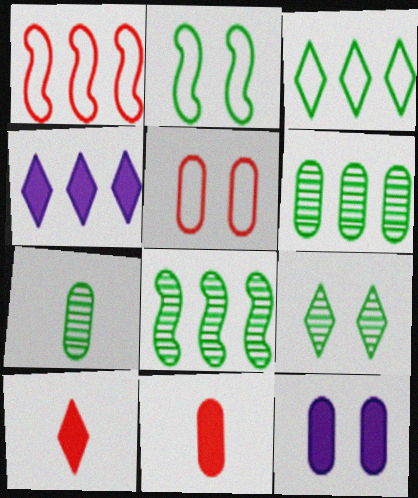[[1, 4, 6], 
[7, 8, 9]]